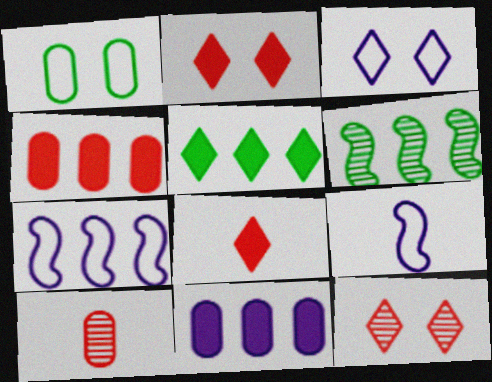[[1, 10, 11]]